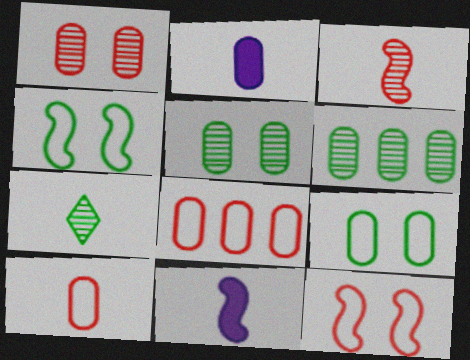[[2, 5, 8], 
[7, 10, 11]]